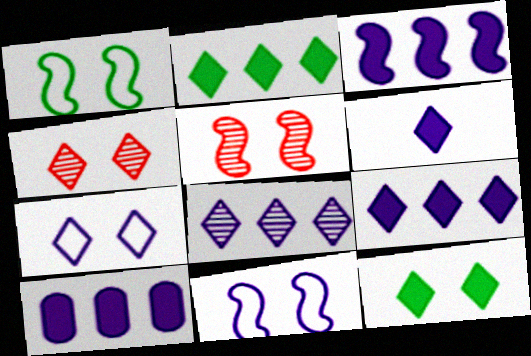[[3, 9, 10], 
[4, 7, 12], 
[6, 7, 8]]